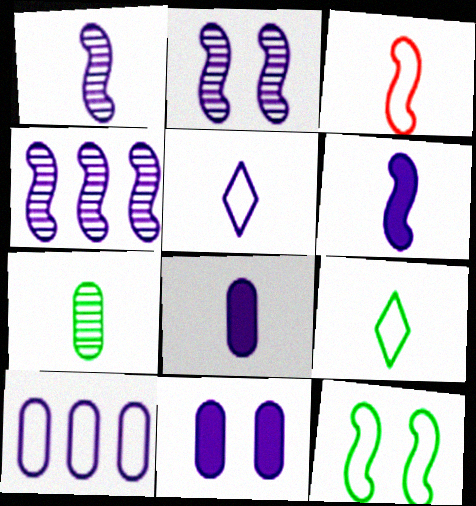[[1, 2, 4], 
[1, 5, 8], 
[4, 5, 11]]